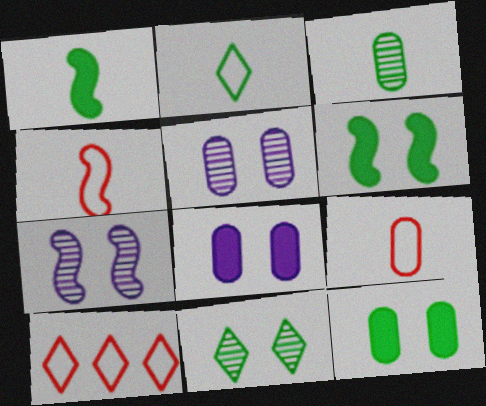[[1, 2, 3], 
[1, 5, 10]]